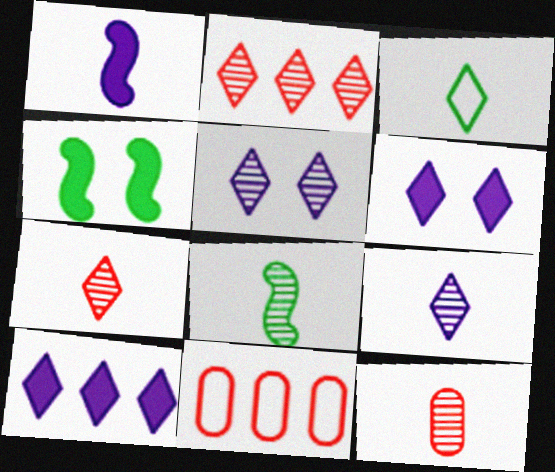[[1, 3, 12], 
[2, 3, 6], 
[4, 9, 11], 
[6, 8, 11], 
[8, 9, 12]]